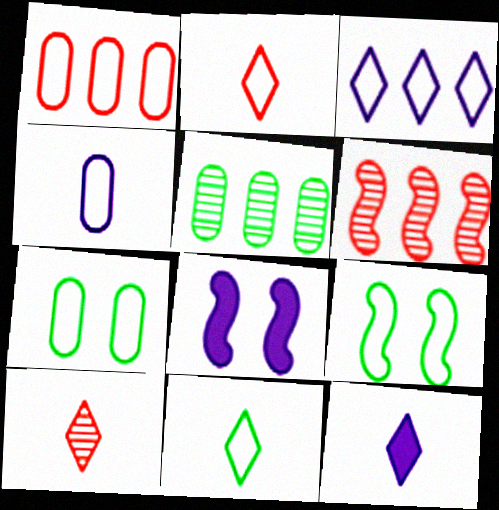[[1, 4, 7], 
[2, 5, 8], 
[6, 7, 12], 
[10, 11, 12]]